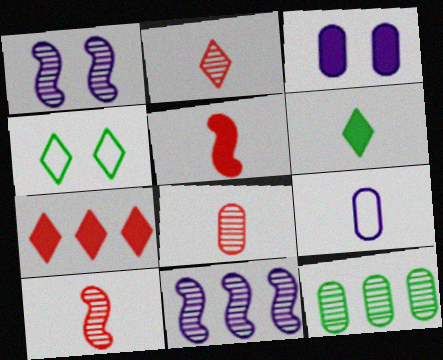[[1, 2, 12], 
[2, 8, 10], 
[6, 9, 10]]